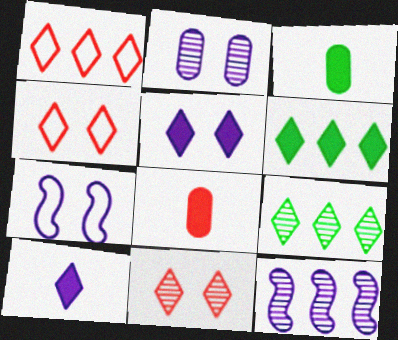[[2, 5, 7], 
[3, 4, 12], 
[4, 9, 10], 
[7, 8, 9]]